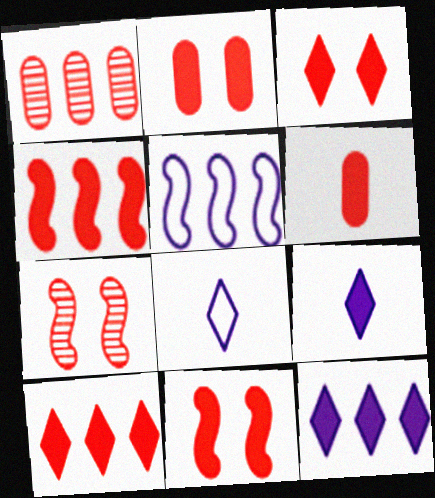[[2, 3, 11], 
[3, 4, 6], 
[6, 10, 11]]